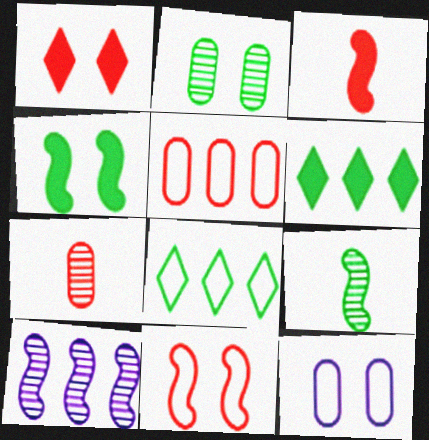[[5, 6, 10]]